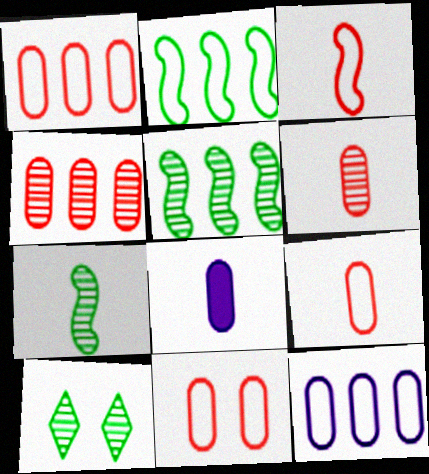[[1, 9, 11]]